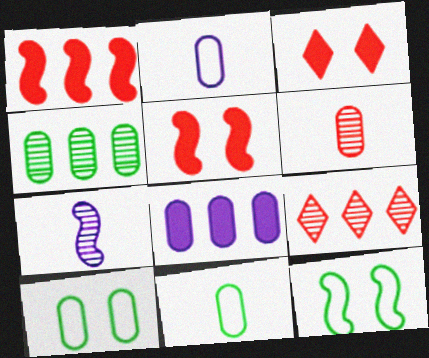[[1, 7, 12], 
[6, 8, 10]]